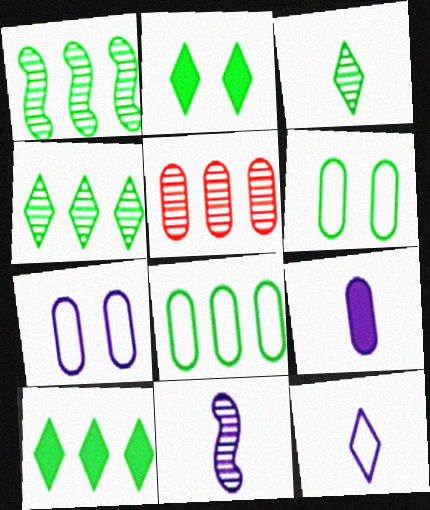[[1, 8, 10], 
[5, 6, 9], 
[9, 11, 12]]